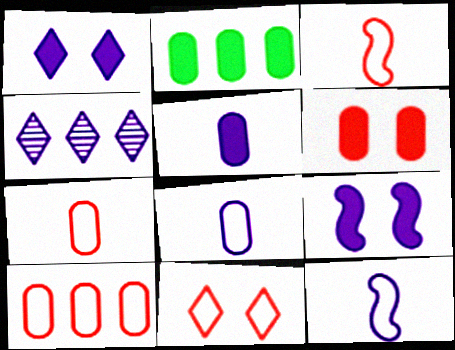[[2, 5, 6], 
[3, 10, 11], 
[4, 8, 9]]